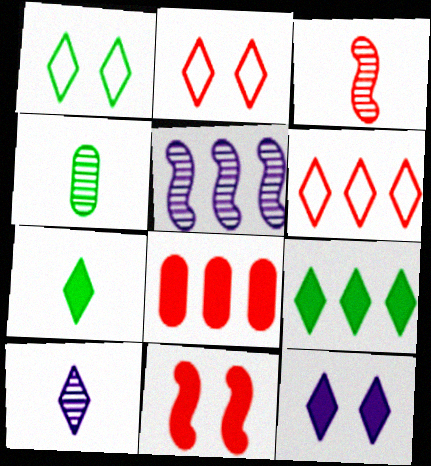[[2, 3, 8], 
[2, 9, 10], 
[3, 4, 10]]